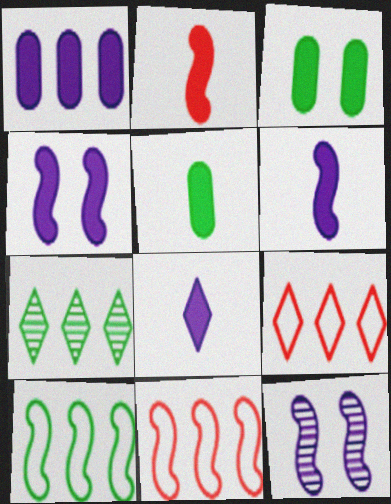[[1, 4, 8], 
[1, 7, 11], 
[2, 5, 8], 
[2, 10, 12], 
[5, 9, 12]]